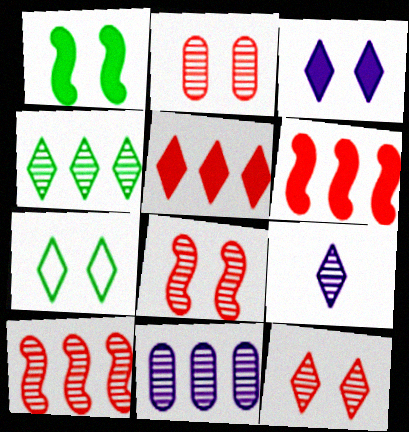[[2, 8, 12], 
[3, 7, 12], 
[4, 9, 12], 
[4, 10, 11], 
[5, 7, 9]]